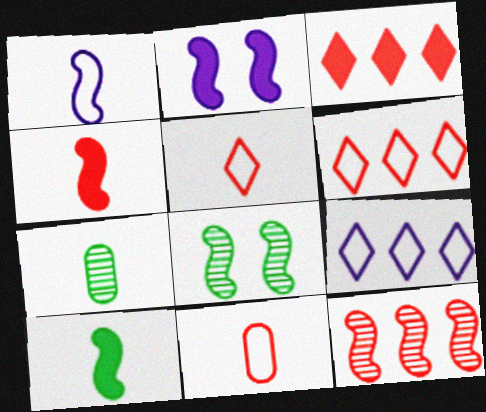[[2, 6, 7]]